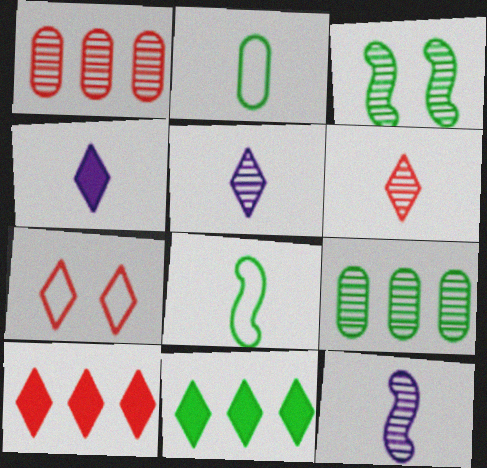[[1, 3, 5], 
[2, 3, 11], 
[5, 7, 11], 
[6, 7, 10]]